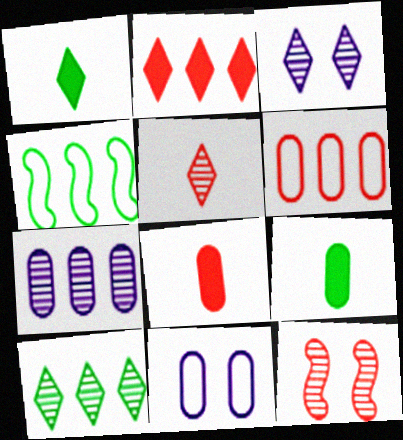[[2, 4, 7], 
[3, 4, 8], 
[3, 5, 10]]